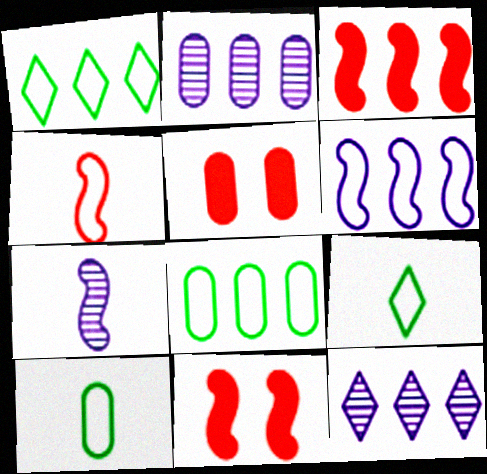[[1, 2, 3], 
[1, 5, 7], 
[2, 5, 10], 
[2, 9, 11], 
[3, 8, 12], 
[10, 11, 12]]